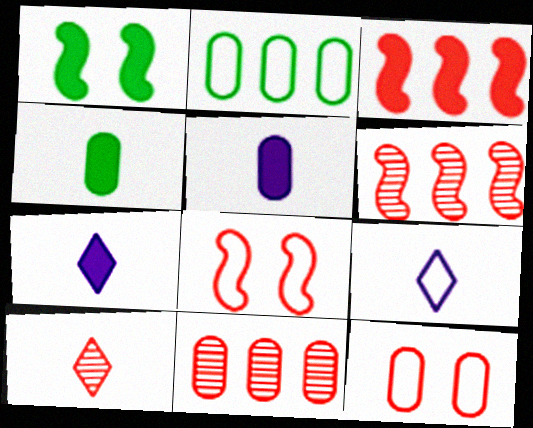[[1, 9, 11], 
[2, 8, 9], 
[3, 10, 12]]